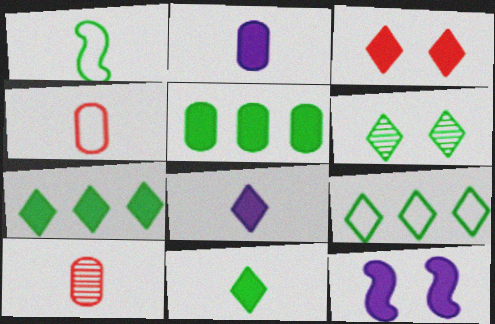[[1, 5, 6], 
[1, 8, 10], 
[3, 7, 8], 
[6, 9, 11], 
[9, 10, 12]]